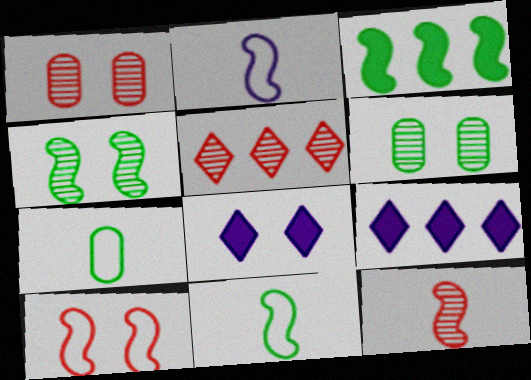[[1, 5, 12], 
[1, 9, 11], 
[3, 4, 11], 
[6, 8, 10]]